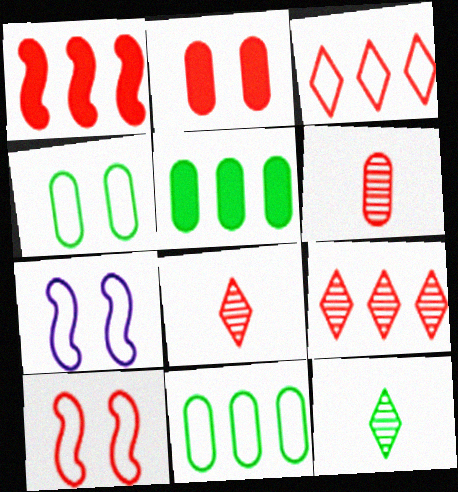[[5, 7, 8]]